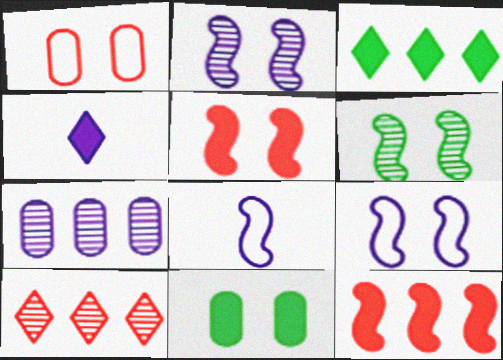[[4, 7, 9], 
[4, 11, 12], 
[5, 6, 9], 
[6, 8, 12], 
[8, 10, 11]]